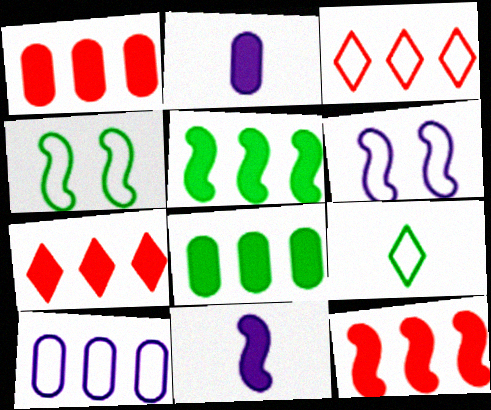[[1, 7, 12]]